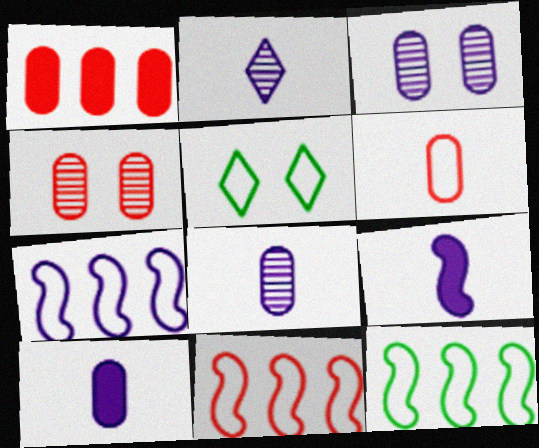[[1, 4, 6], 
[5, 6, 7], 
[7, 11, 12]]